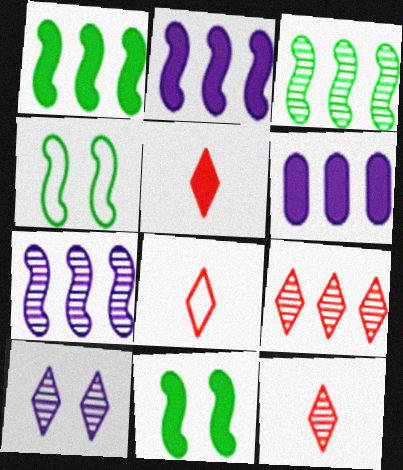[[4, 6, 12], 
[5, 6, 11], 
[5, 8, 12]]